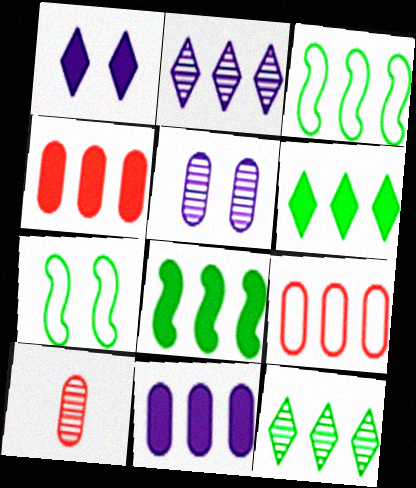[[1, 3, 10], 
[2, 3, 4], 
[2, 8, 9]]